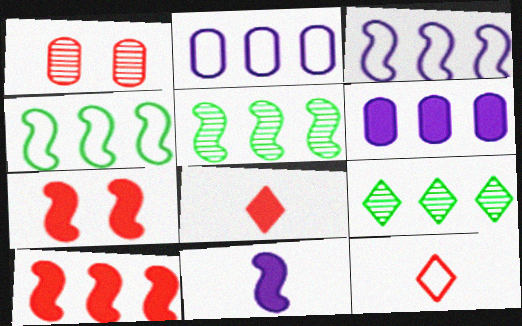[[1, 10, 12], 
[2, 9, 10], 
[3, 5, 10]]